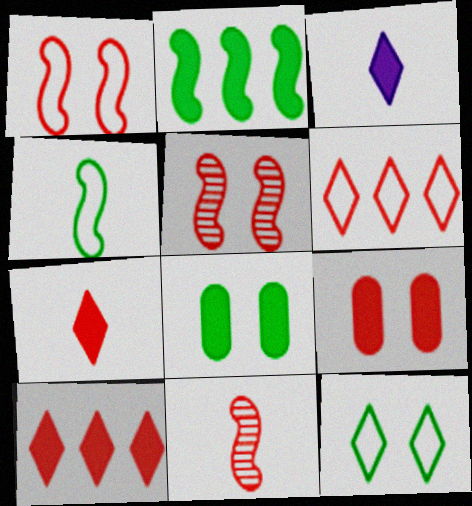[[2, 3, 9], 
[6, 9, 11]]